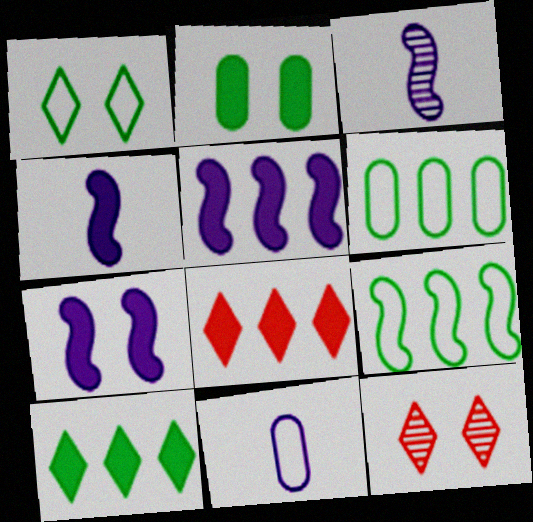[[2, 4, 8], 
[4, 5, 7], 
[4, 6, 12]]